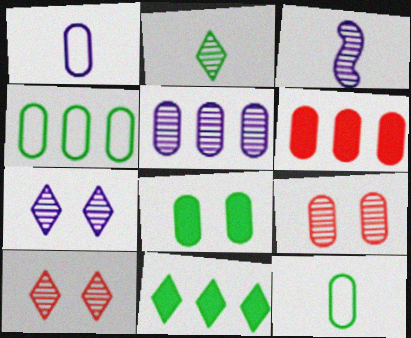[[3, 5, 7], 
[4, 5, 6]]